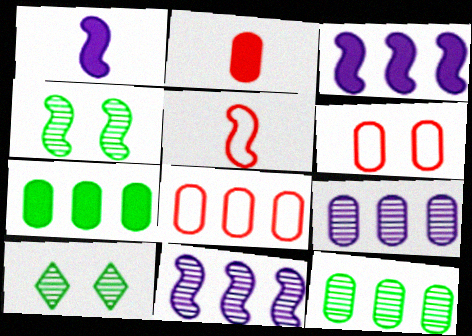[[1, 8, 10], 
[3, 4, 5], 
[7, 8, 9]]